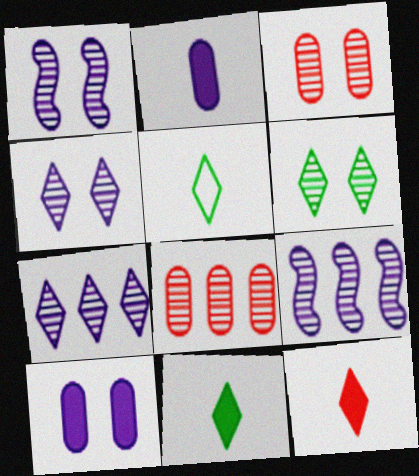[[1, 3, 6]]